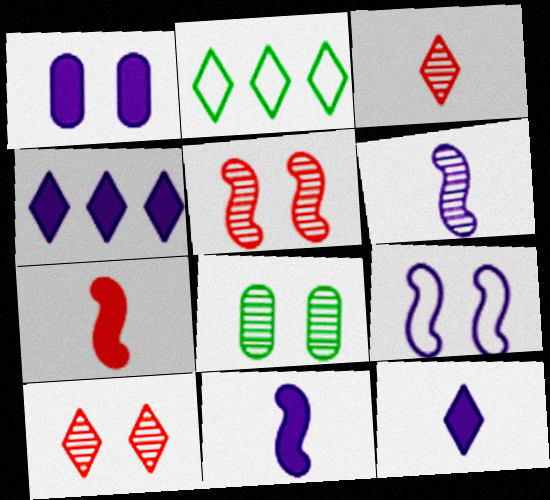[[1, 4, 11], 
[2, 10, 12]]